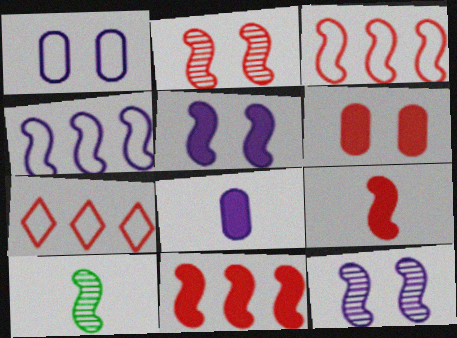[[2, 3, 9], 
[3, 5, 10]]